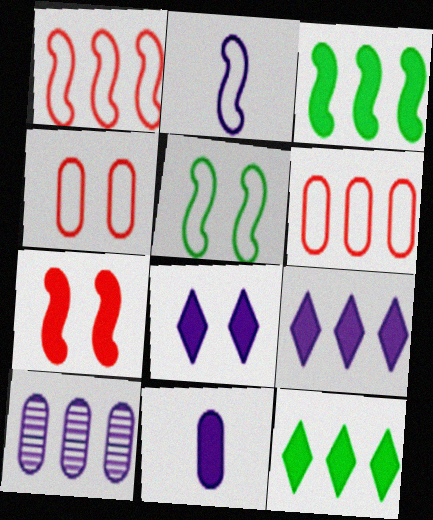[[1, 2, 5], 
[1, 10, 12], 
[2, 8, 10], 
[7, 11, 12]]